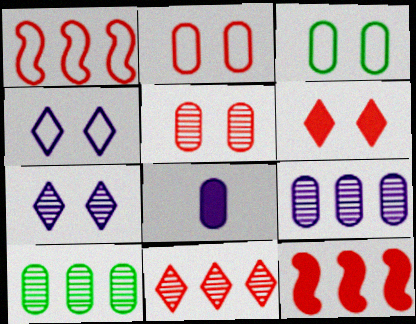[[2, 8, 10]]